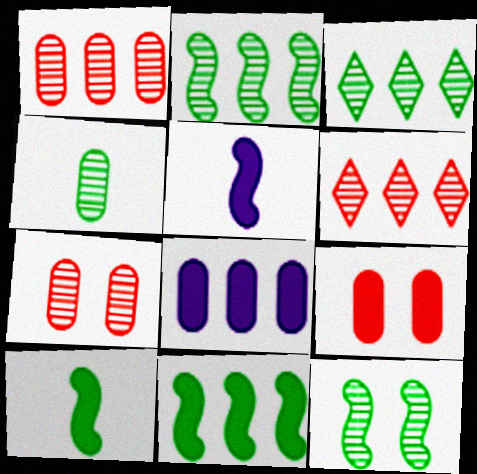[[3, 4, 12]]